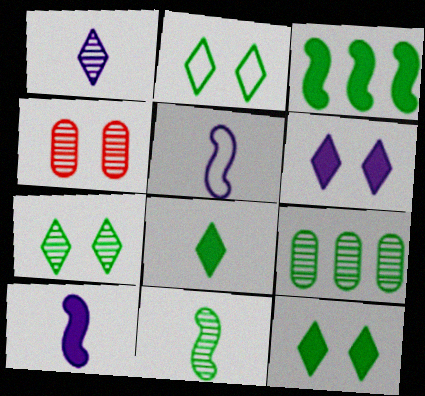[[2, 7, 12], 
[7, 9, 11]]